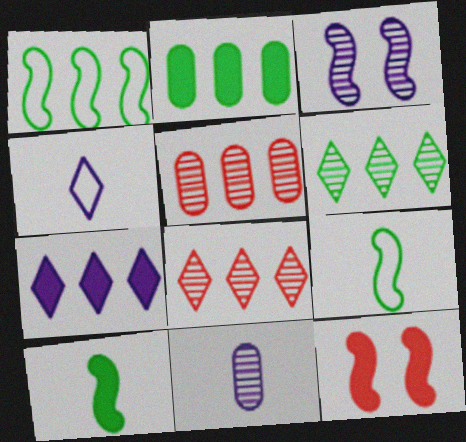[[1, 2, 6], 
[1, 5, 7]]